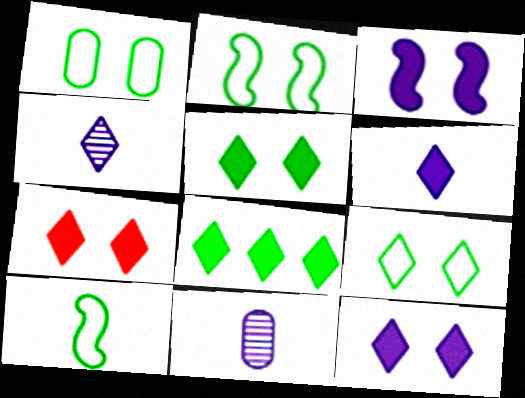[[1, 2, 9], 
[5, 7, 12], 
[6, 7, 8]]